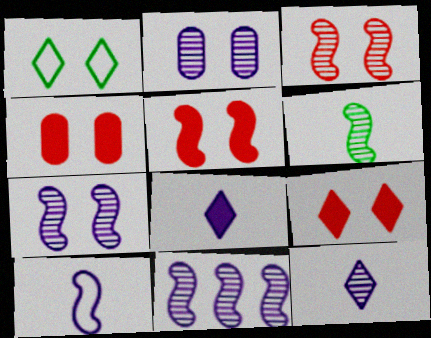[[1, 2, 5], 
[1, 4, 7], 
[2, 11, 12], 
[3, 6, 11], 
[4, 5, 9]]